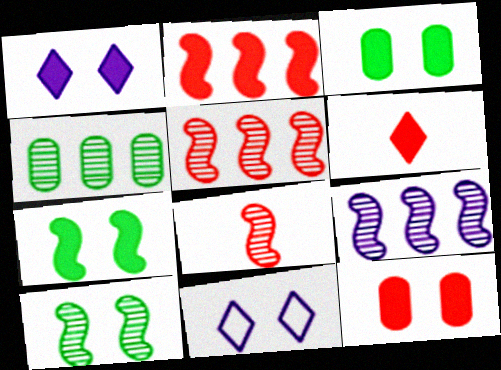[[1, 7, 12], 
[2, 6, 12], 
[8, 9, 10], 
[10, 11, 12]]